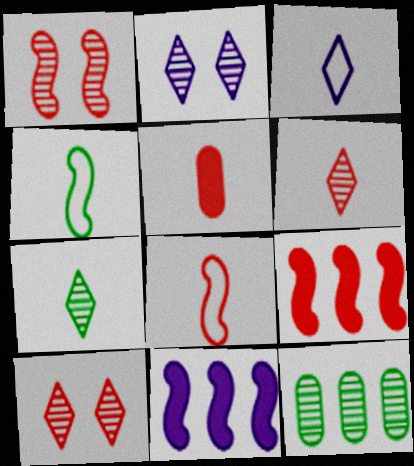[[1, 4, 11], 
[1, 8, 9], 
[5, 6, 8]]